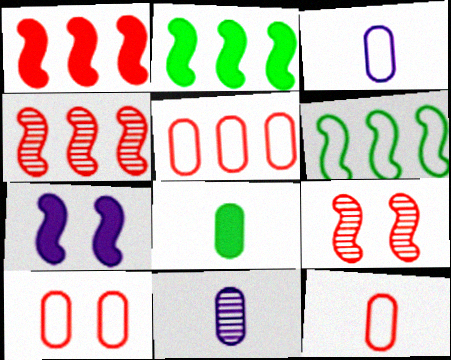[[5, 10, 12], 
[8, 11, 12]]